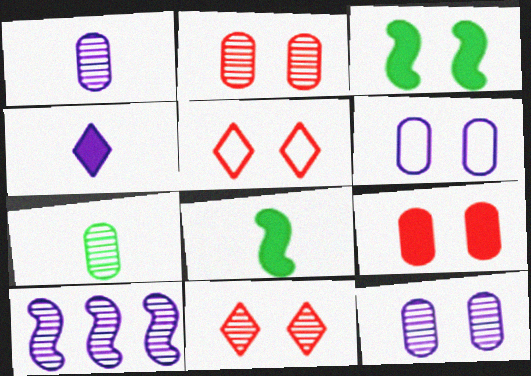[[3, 5, 12], 
[3, 6, 11], 
[4, 6, 10], 
[7, 10, 11]]